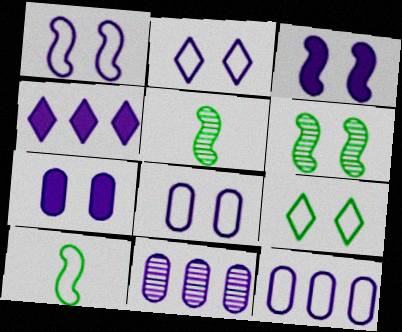[[1, 2, 8]]